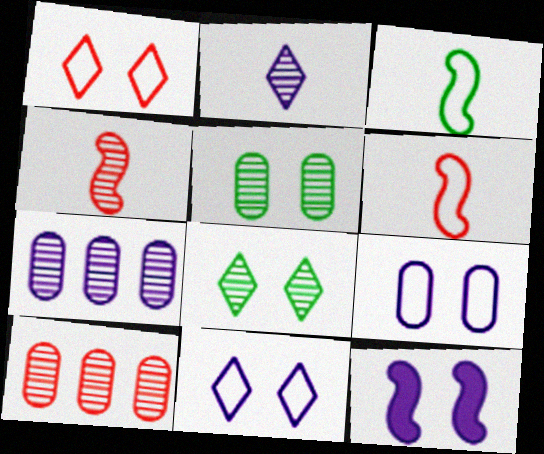[[1, 5, 12], 
[4, 7, 8]]